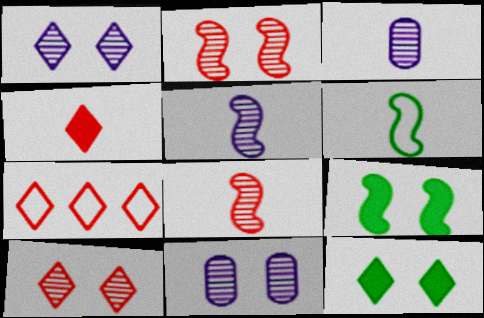[[3, 4, 6], 
[3, 7, 9], 
[4, 7, 10]]